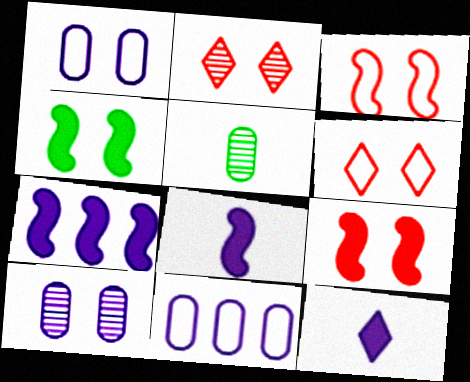[[1, 2, 4], 
[4, 6, 10], 
[5, 6, 7]]